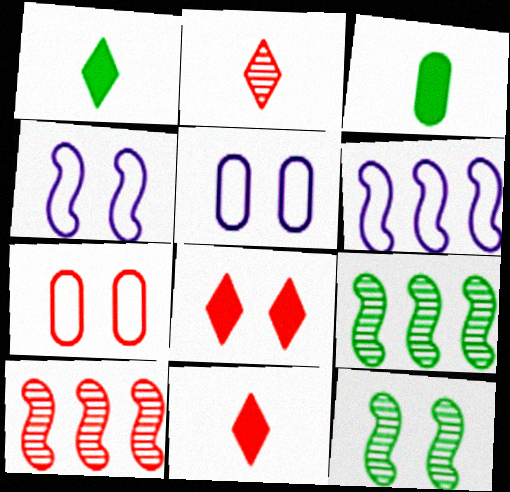[[1, 5, 10], 
[5, 8, 12], 
[5, 9, 11], 
[7, 10, 11]]